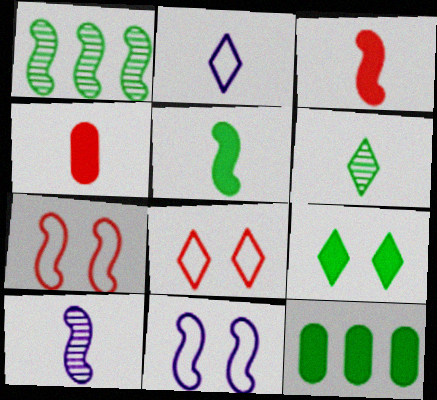[[1, 3, 11], 
[5, 9, 12], 
[8, 10, 12]]